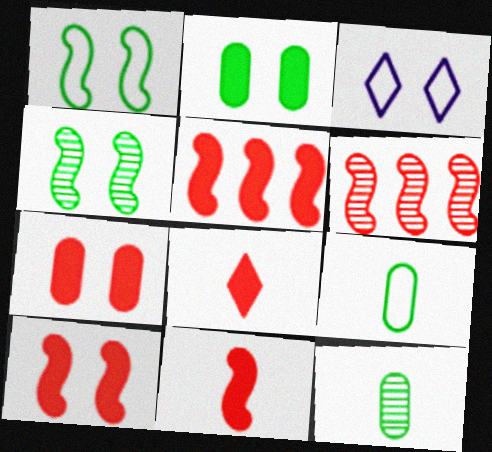[[3, 4, 7], 
[3, 5, 12], 
[5, 7, 8], 
[5, 10, 11]]